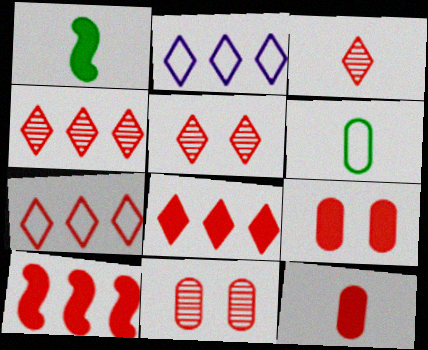[[1, 2, 11], 
[3, 4, 5], 
[4, 7, 8]]